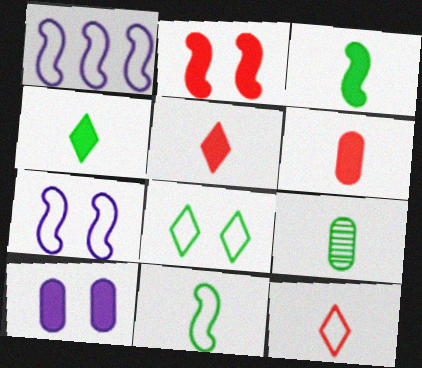[[4, 9, 11]]